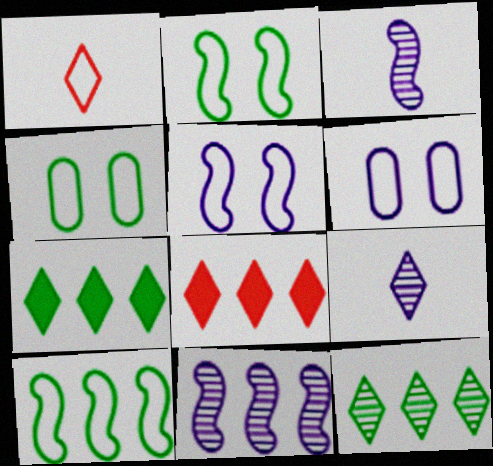[[1, 6, 10], 
[3, 4, 8]]